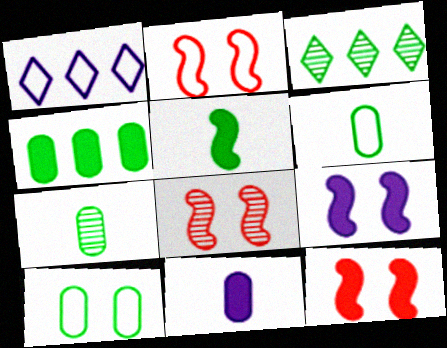[[1, 2, 6], 
[1, 7, 12], 
[2, 3, 11], 
[2, 8, 12], 
[3, 5, 10], 
[4, 7, 10]]